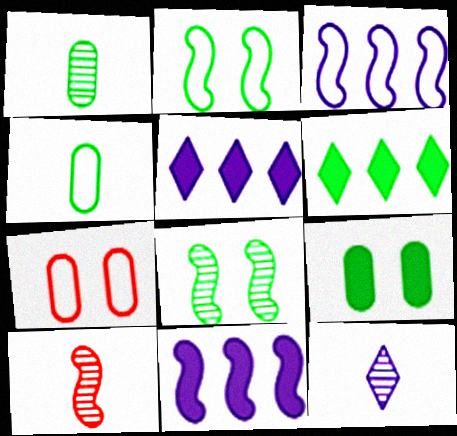[[1, 2, 6], 
[1, 10, 12], 
[2, 10, 11], 
[4, 6, 8]]